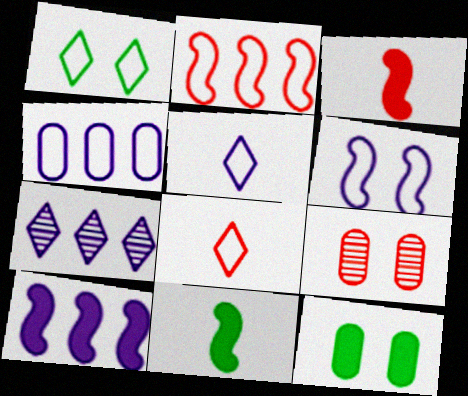[[4, 5, 6], 
[4, 7, 10]]